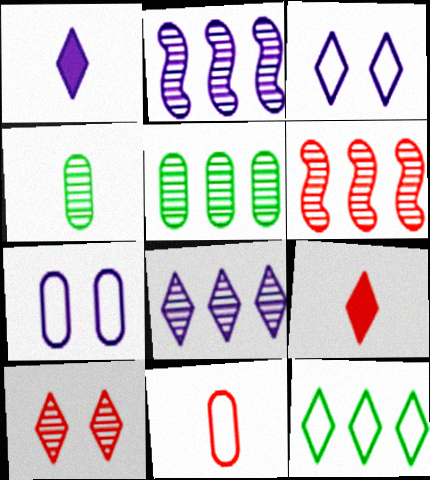[[1, 2, 7], 
[1, 3, 8], 
[1, 10, 12], 
[2, 4, 10], 
[5, 6, 8]]